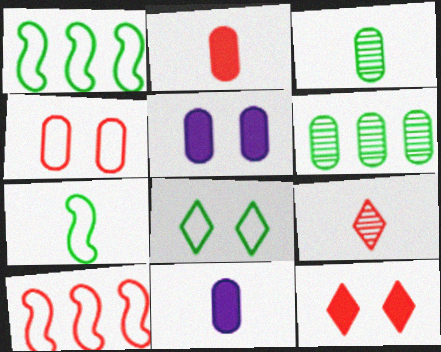[[1, 5, 9], 
[4, 6, 11], 
[7, 9, 11]]